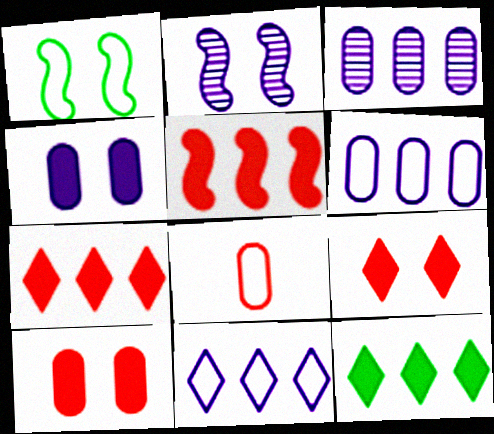[[1, 8, 11], 
[2, 8, 12]]